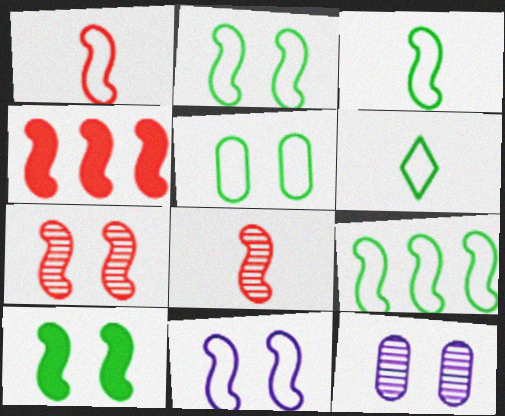[[1, 4, 7], 
[1, 9, 11], 
[2, 3, 9], 
[4, 6, 12], 
[5, 6, 9], 
[7, 10, 11]]